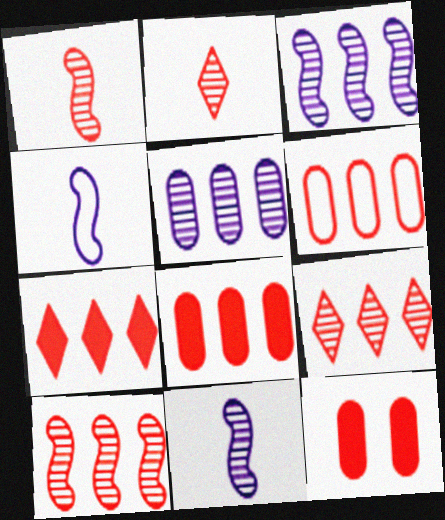[[6, 7, 10]]